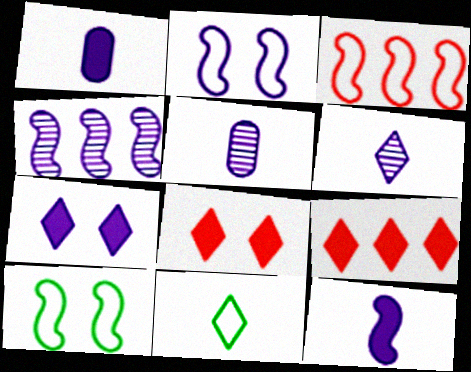[[2, 4, 12], 
[5, 9, 10]]